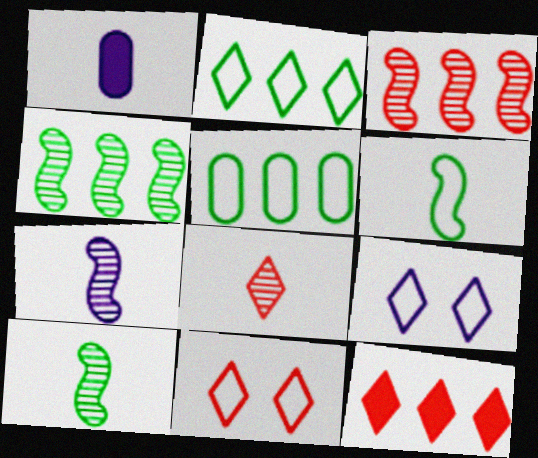[[1, 4, 11], 
[1, 6, 8], 
[8, 11, 12]]